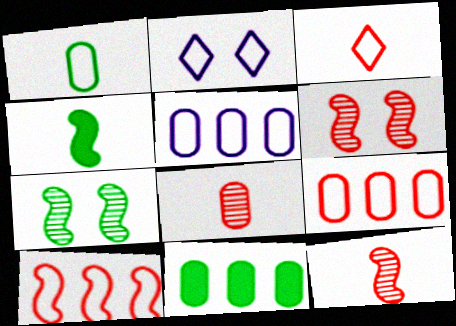[[1, 2, 10], 
[2, 11, 12]]